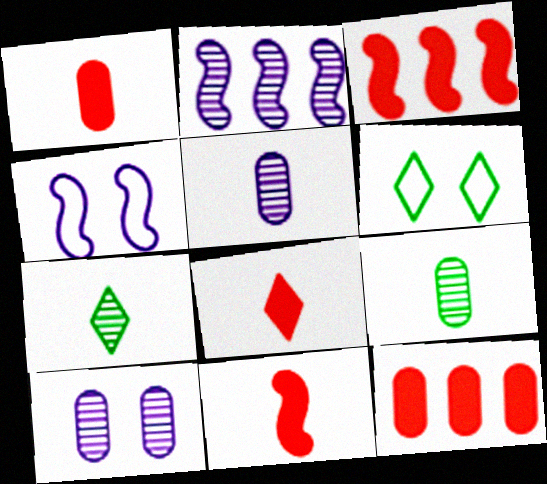[[1, 2, 6], 
[1, 8, 11], 
[3, 5, 6], 
[4, 7, 12]]